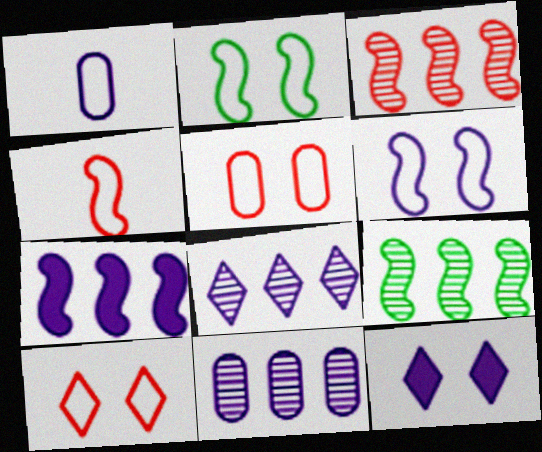[]